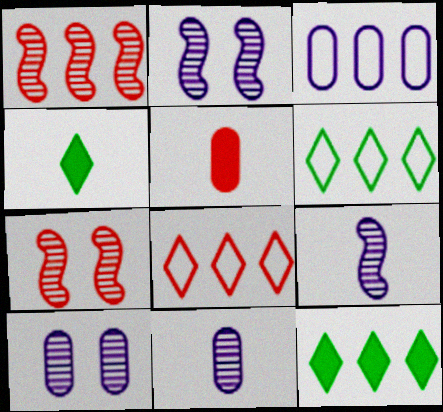[[1, 3, 12], 
[2, 5, 6], 
[3, 4, 7], 
[5, 7, 8]]